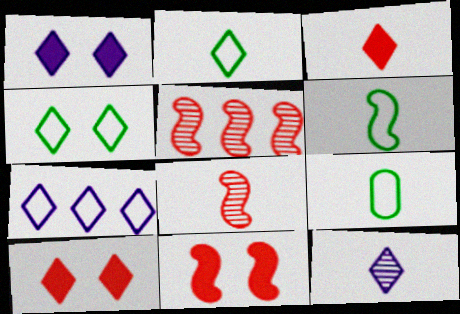[[1, 5, 9], 
[1, 7, 12], 
[2, 3, 12], 
[2, 6, 9]]